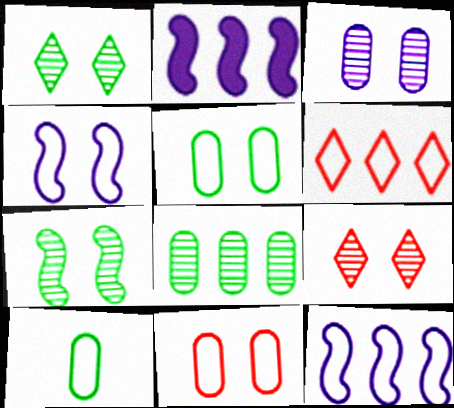[[2, 6, 8], 
[2, 9, 10], 
[3, 7, 9], 
[4, 6, 10]]